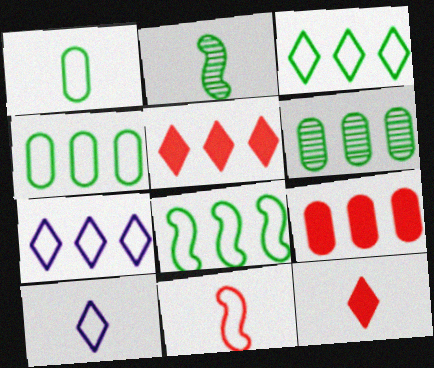[[1, 10, 11], 
[3, 4, 8]]